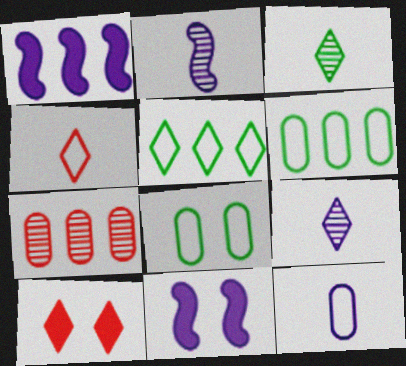[[1, 5, 7], 
[2, 6, 10], 
[5, 9, 10]]